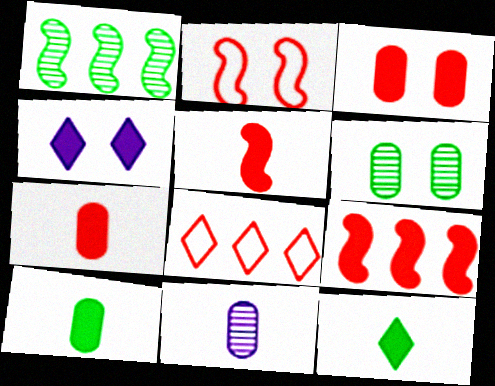[[2, 4, 6], 
[4, 9, 10]]